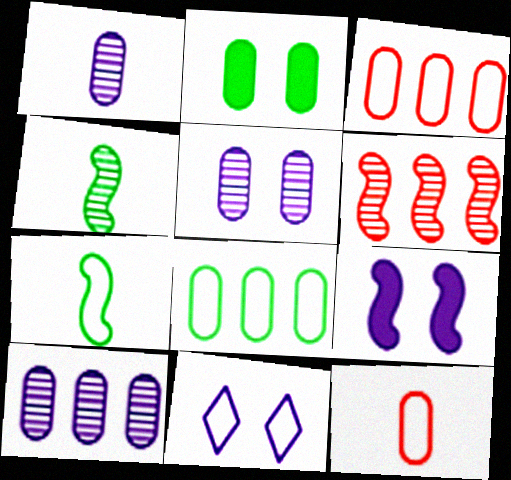[[1, 2, 3], 
[1, 5, 10], 
[2, 10, 12], 
[3, 7, 11], 
[5, 9, 11], 
[6, 7, 9]]